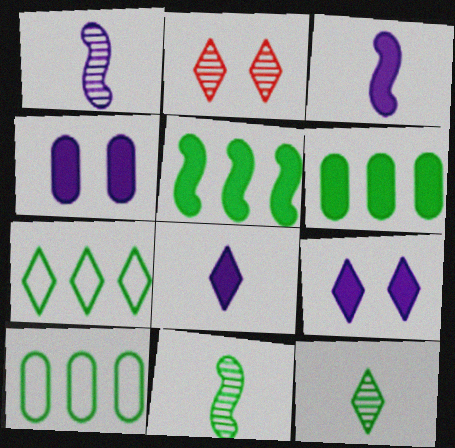[[2, 3, 10], 
[2, 7, 8]]